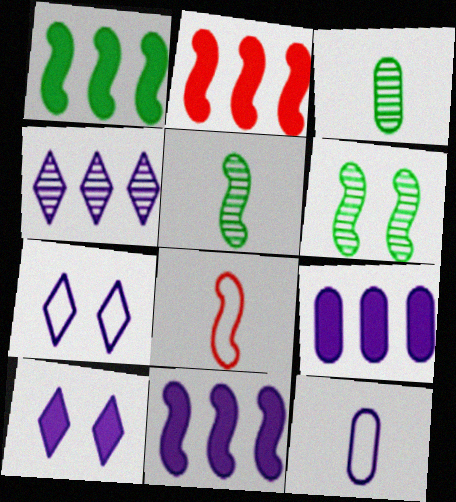[[1, 2, 11], 
[2, 3, 7], 
[6, 8, 11]]